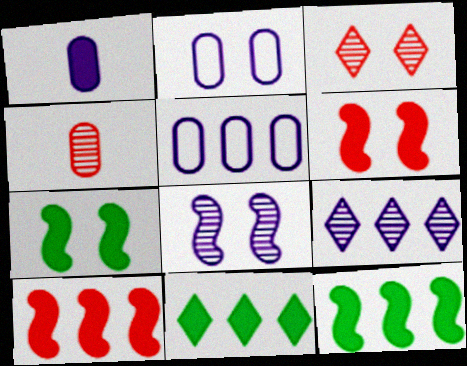[[1, 6, 11], 
[2, 3, 7]]